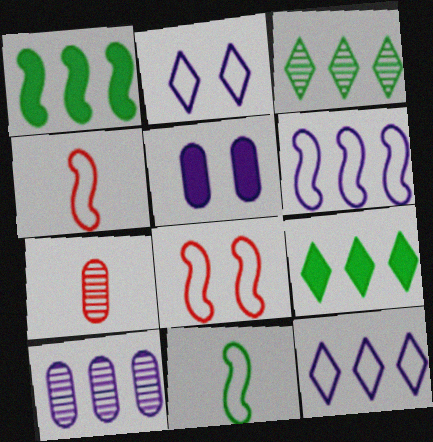[[1, 2, 7], 
[3, 4, 5], 
[6, 8, 11]]